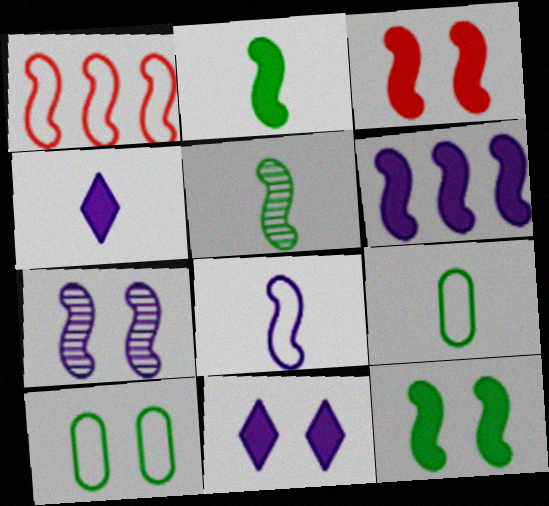[[1, 2, 7], 
[2, 3, 6], 
[6, 7, 8]]